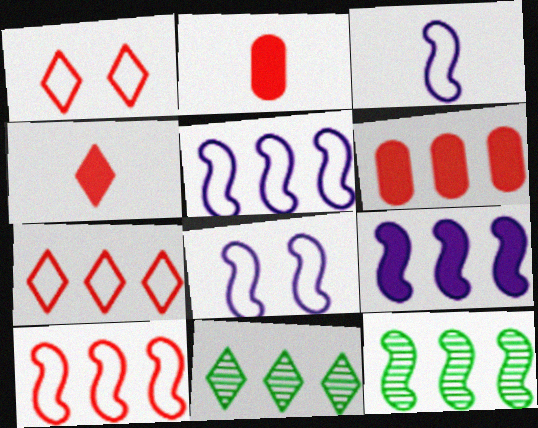[[2, 8, 11], 
[3, 5, 8], 
[5, 6, 11], 
[9, 10, 12]]